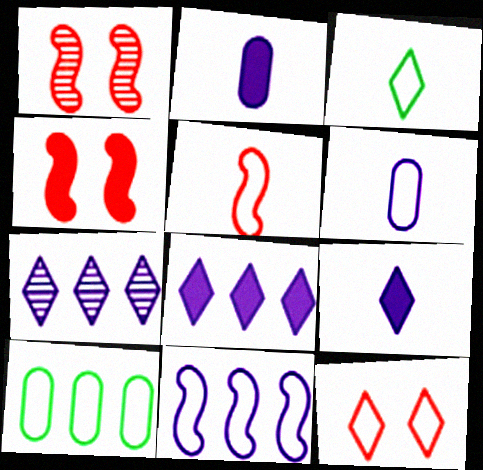[[1, 9, 10], 
[3, 5, 6]]